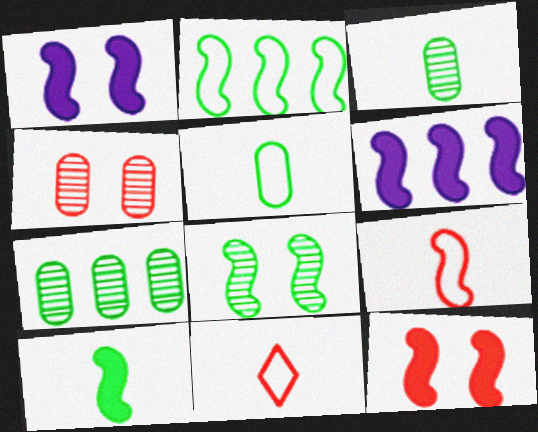[[1, 7, 11], 
[2, 8, 10], 
[6, 8, 9], 
[6, 10, 12]]